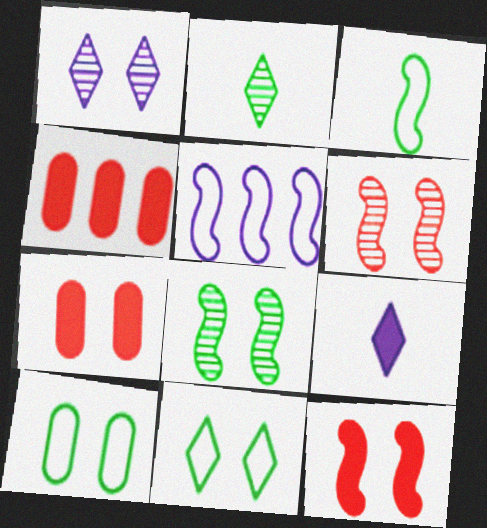[[1, 3, 4], 
[1, 10, 12], 
[2, 5, 7]]